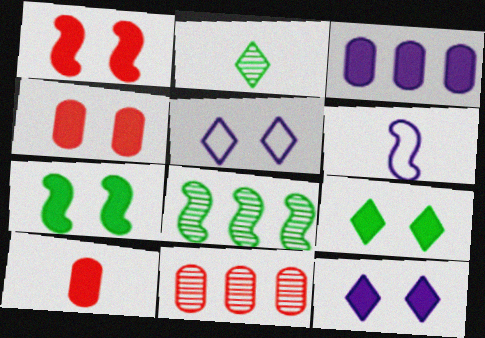[[1, 6, 8], 
[2, 6, 10], 
[4, 7, 12], 
[5, 8, 10], 
[6, 9, 11]]